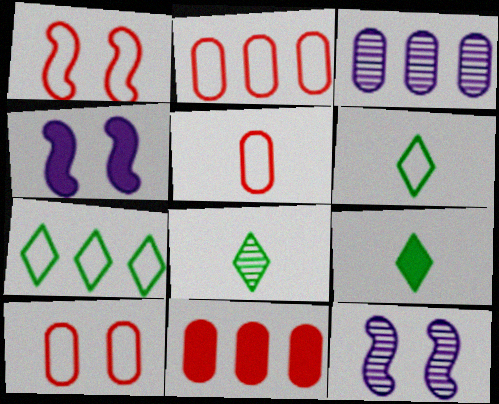[[1, 3, 9], 
[2, 4, 8], 
[2, 5, 10], 
[2, 9, 12], 
[4, 9, 11], 
[6, 8, 9], 
[6, 11, 12]]